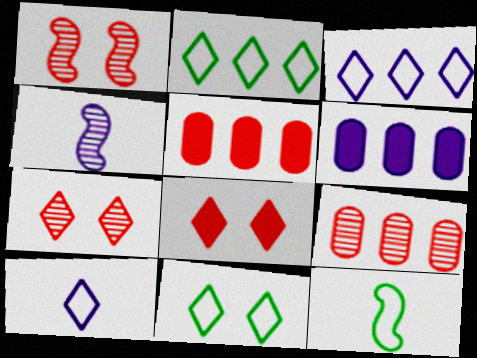[[4, 5, 11], 
[6, 7, 12]]